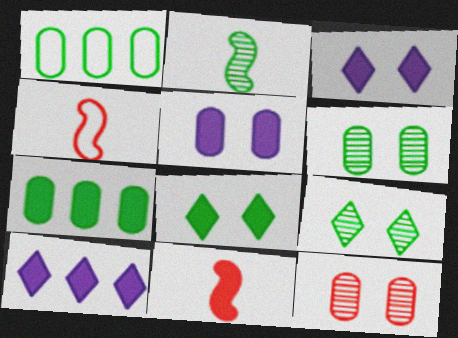[[1, 2, 8], 
[3, 7, 11], 
[4, 6, 10]]